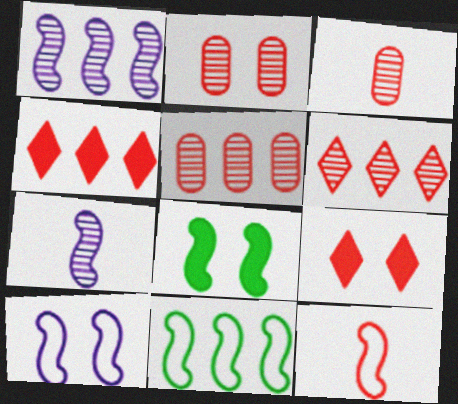[[1, 8, 12], 
[2, 3, 5], 
[2, 4, 12], 
[5, 9, 12], 
[10, 11, 12]]